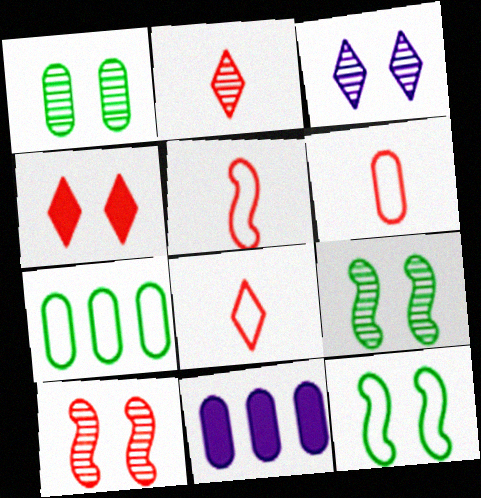[[1, 3, 10], 
[1, 6, 11], 
[2, 11, 12], 
[5, 6, 8], 
[8, 9, 11]]